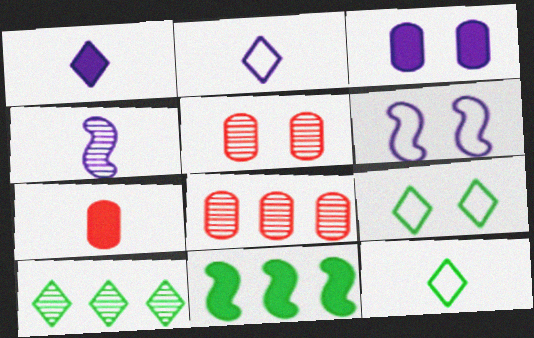[[2, 5, 11], 
[4, 5, 10], 
[4, 7, 12], 
[6, 7, 10]]